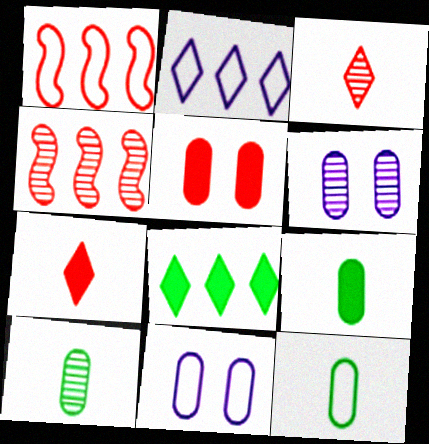[[1, 3, 5], 
[9, 10, 12]]